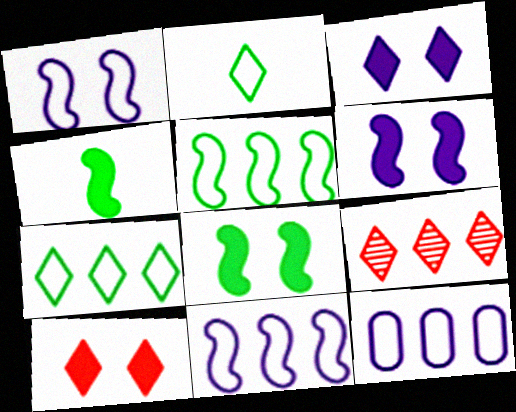[[2, 3, 9]]